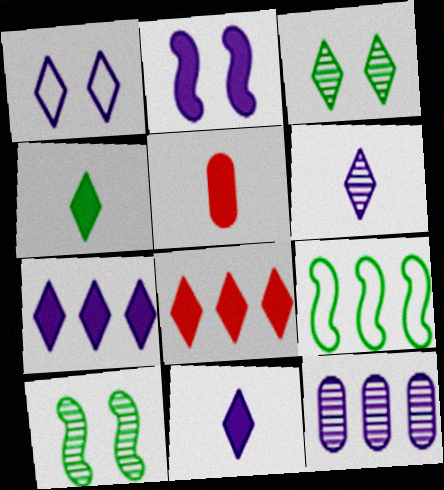[[1, 6, 7], 
[8, 9, 12]]